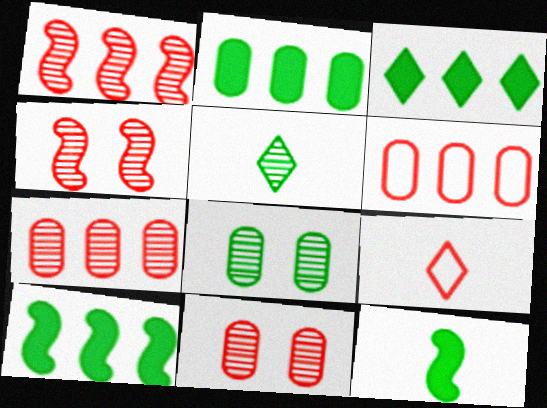[[2, 3, 10]]